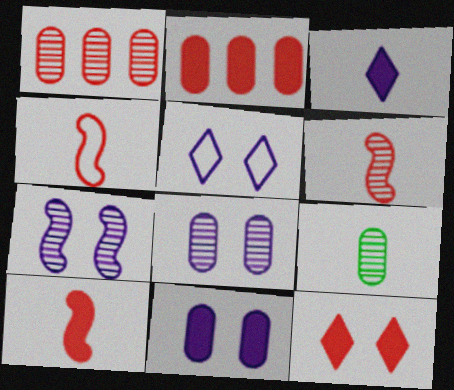[[1, 4, 12], 
[1, 8, 9], 
[2, 10, 12], 
[3, 4, 9], 
[4, 6, 10], 
[5, 7, 11]]